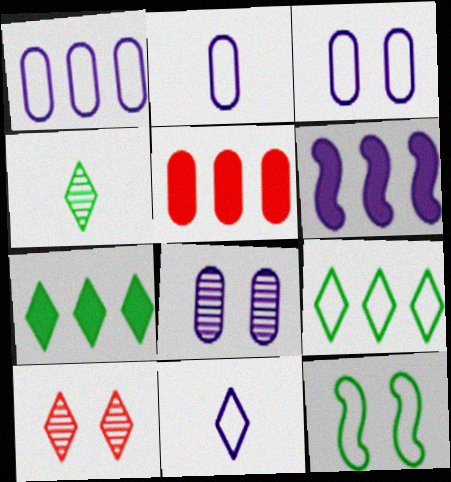[[1, 2, 3], 
[5, 6, 7], 
[6, 8, 11], 
[7, 10, 11]]